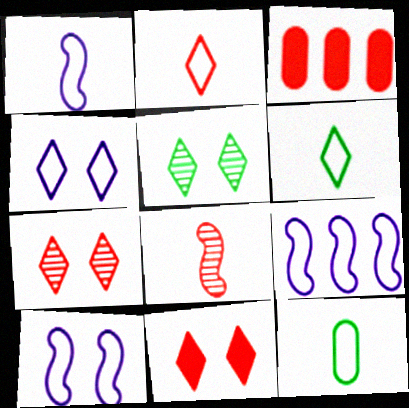[[1, 2, 12], 
[1, 3, 5], 
[1, 9, 10], 
[4, 5, 11]]